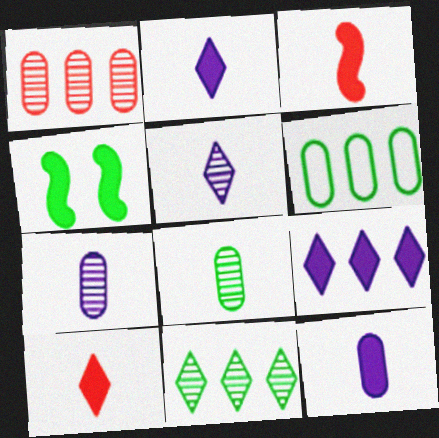[]